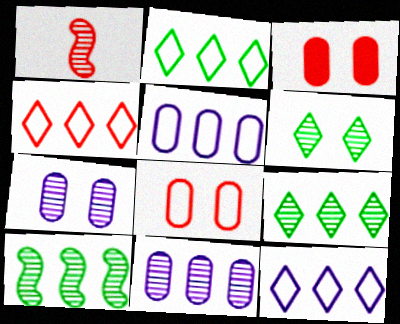[[1, 3, 4], 
[1, 6, 11], 
[1, 7, 9], 
[2, 4, 12]]